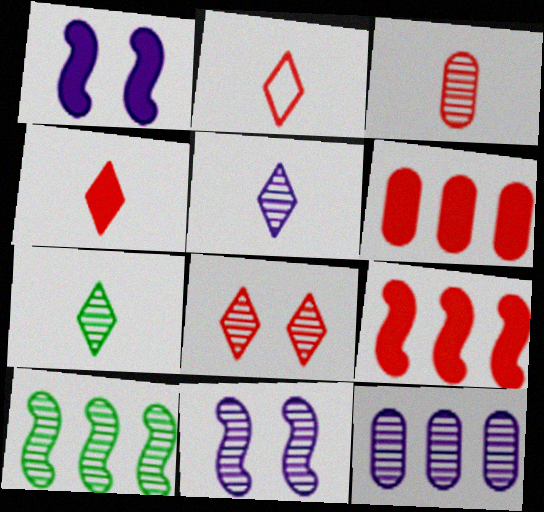[[5, 11, 12]]